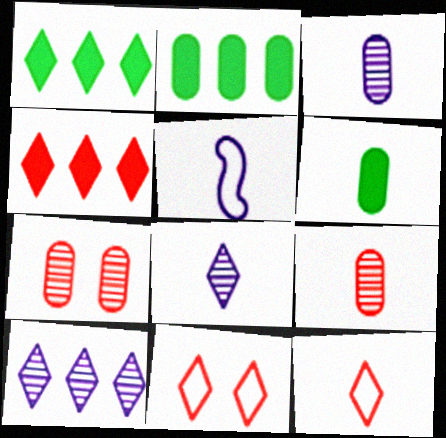[[1, 5, 7], 
[1, 8, 11]]